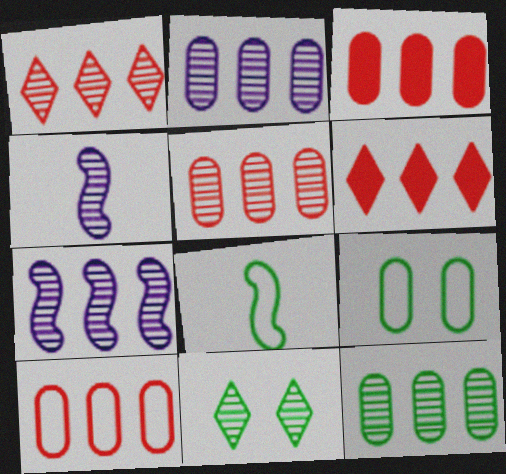[[1, 7, 12], 
[2, 5, 12], 
[3, 5, 10], 
[4, 5, 11], 
[4, 6, 9]]